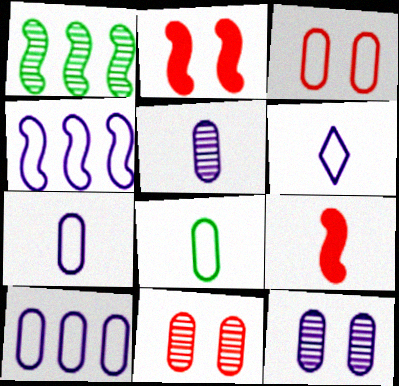[[3, 8, 10]]